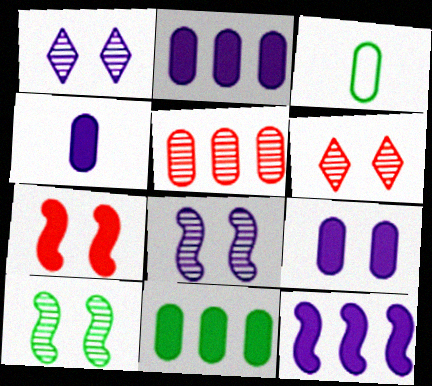[[2, 4, 9], 
[3, 5, 9], 
[3, 6, 12]]